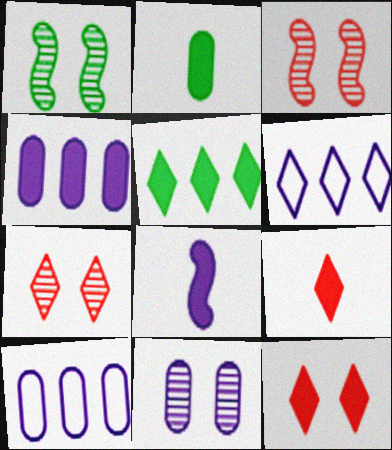[[1, 7, 11], 
[1, 9, 10], 
[2, 3, 6], 
[2, 8, 9], 
[6, 8, 11]]